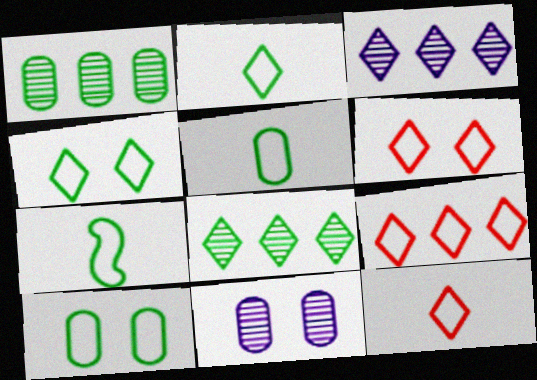[[2, 5, 7], 
[6, 9, 12]]